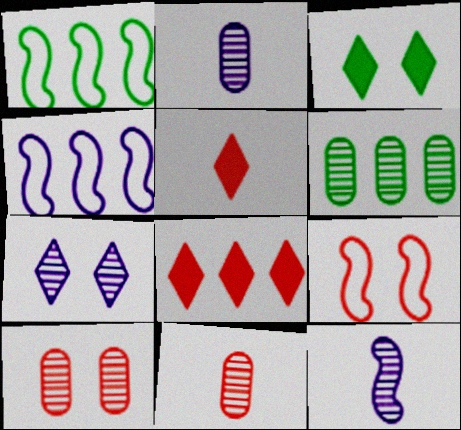[[2, 6, 10], 
[3, 4, 11], 
[4, 6, 8], 
[8, 9, 11]]